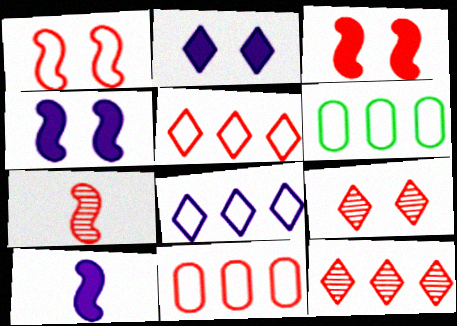[[2, 6, 7], 
[6, 9, 10]]